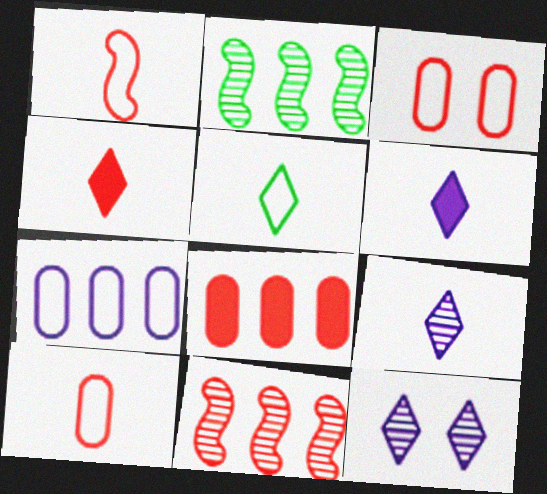[[2, 3, 6], 
[3, 4, 11], 
[4, 5, 9]]